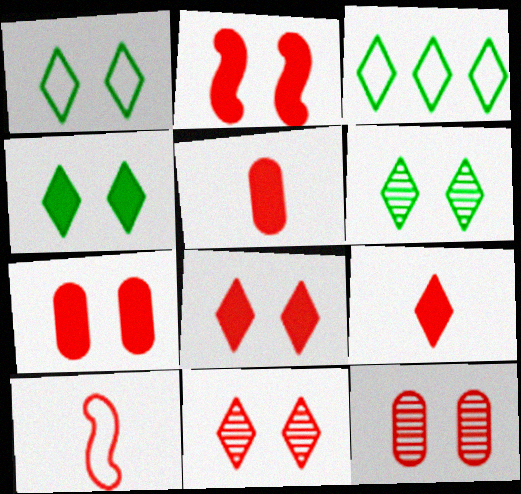[[1, 4, 6], 
[2, 7, 8]]